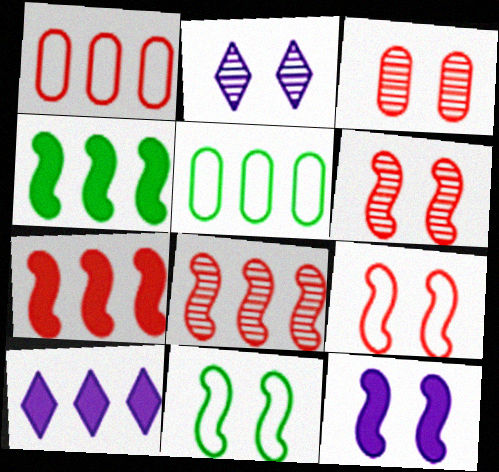[[5, 8, 10], 
[6, 11, 12]]